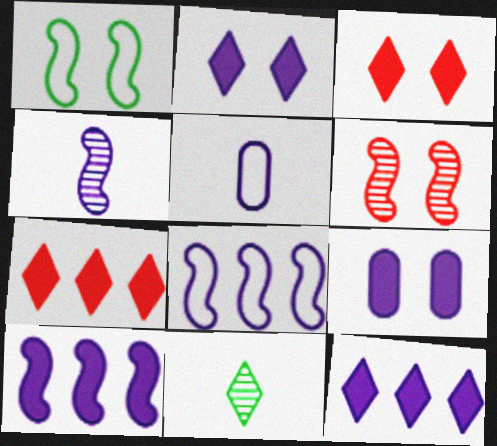[]